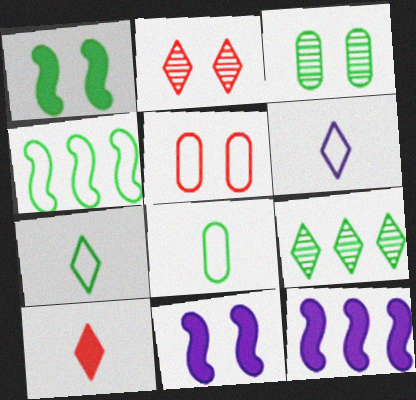[[1, 8, 9], 
[2, 8, 12], 
[4, 5, 6]]